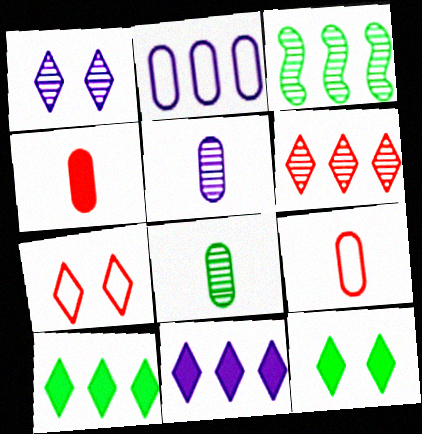[[1, 7, 12]]